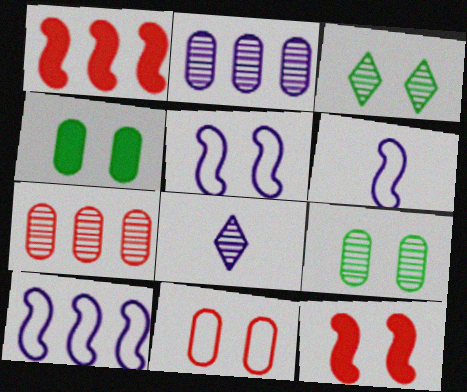[[5, 6, 10]]